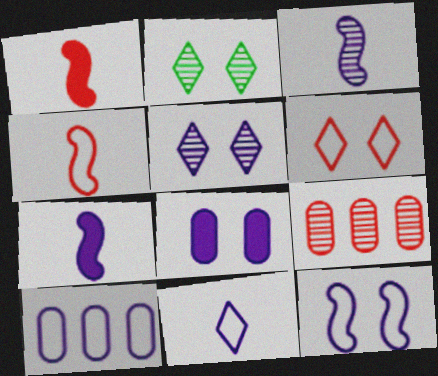[[1, 2, 10], 
[1, 6, 9], 
[2, 3, 9], 
[5, 7, 10], 
[5, 8, 12], 
[10, 11, 12]]